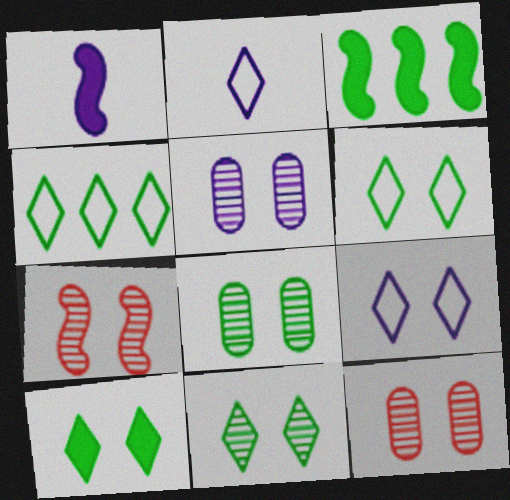[[1, 4, 12], 
[2, 3, 12], 
[5, 7, 11], 
[5, 8, 12], 
[6, 10, 11]]